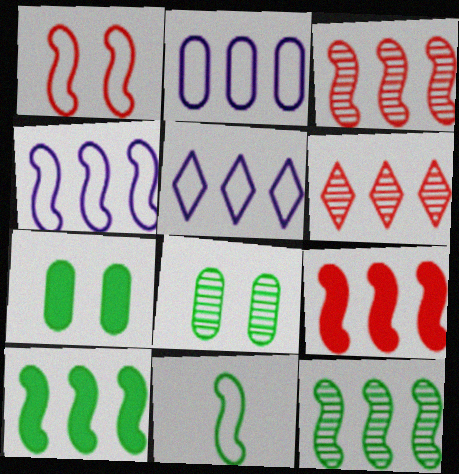[[1, 4, 11], 
[2, 4, 5], 
[2, 6, 10], 
[3, 4, 10], 
[4, 9, 12]]